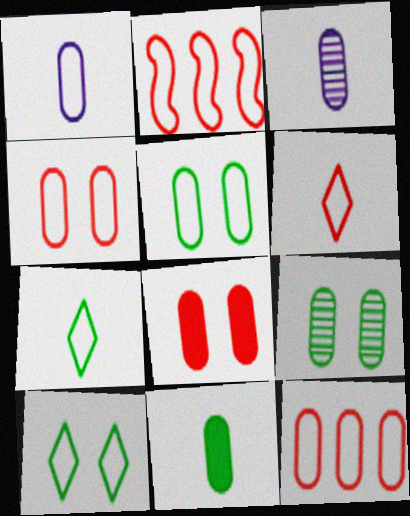[[1, 2, 10], 
[1, 5, 12], 
[2, 4, 6]]